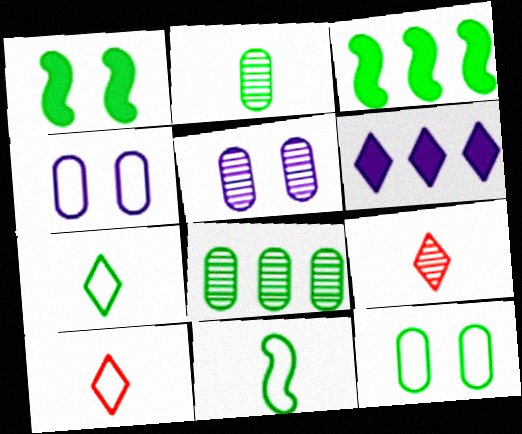[[1, 7, 8], 
[3, 4, 9], 
[3, 5, 10]]